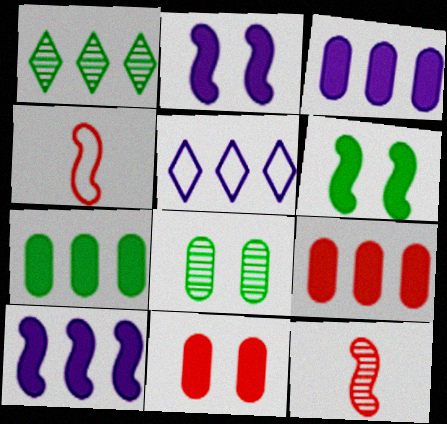[[3, 7, 9]]